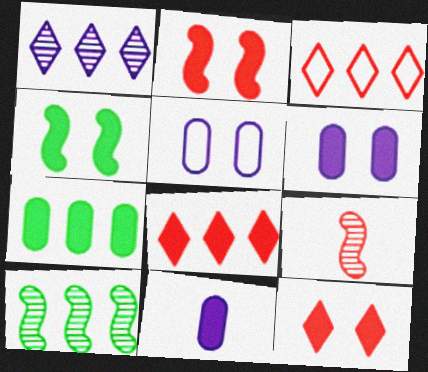[[4, 6, 12], 
[4, 8, 11]]